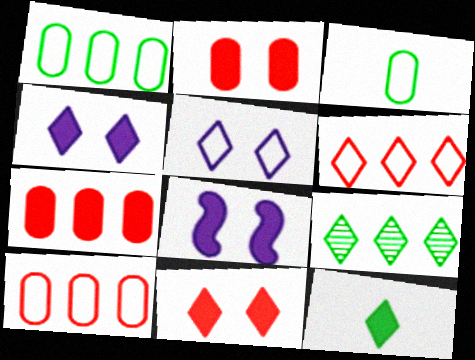[[7, 8, 12]]